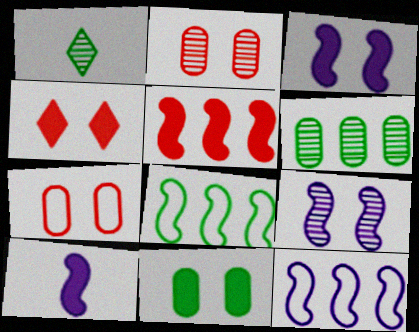[[1, 8, 11], 
[3, 4, 11], 
[9, 10, 12]]